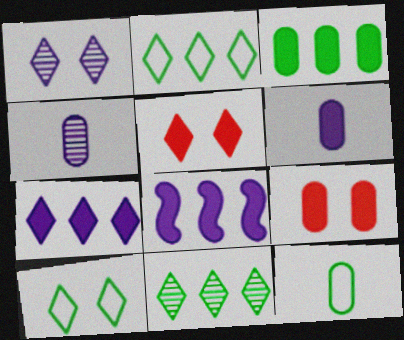[[1, 5, 10], 
[3, 6, 9]]